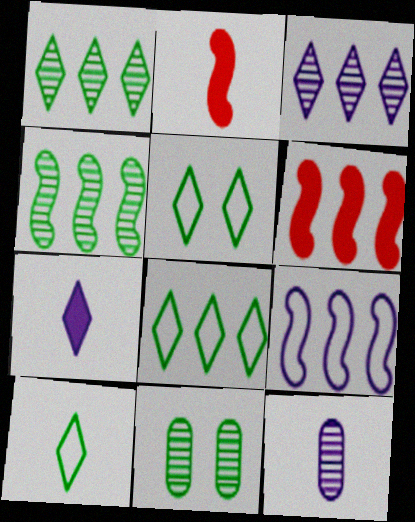[[2, 10, 12], 
[4, 6, 9], 
[5, 6, 12], 
[5, 8, 10]]